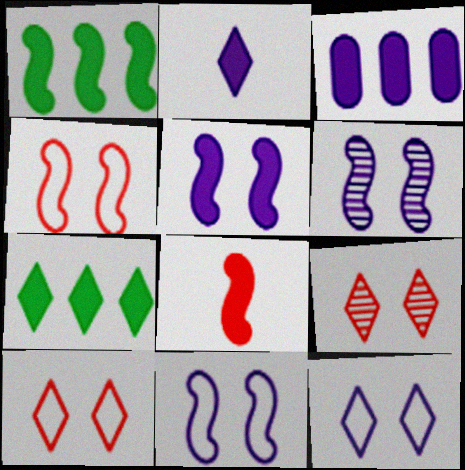[[1, 5, 8], 
[2, 3, 5], 
[5, 6, 11]]